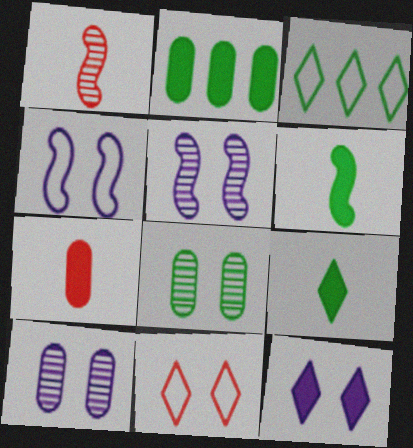[[3, 5, 7], 
[3, 6, 8], 
[4, 10, 12]]